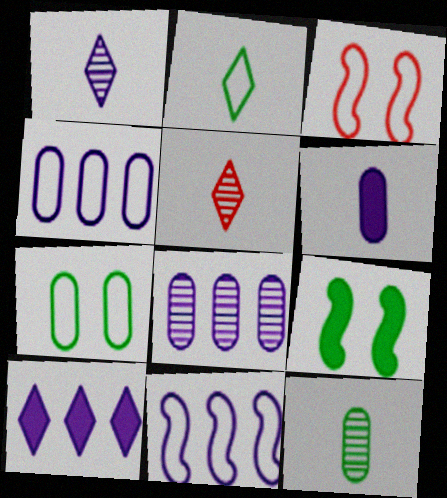[[2, 3, 4], 
[3, 10, 12], 
[4, 5, 9], 
[8, 10, 11]]